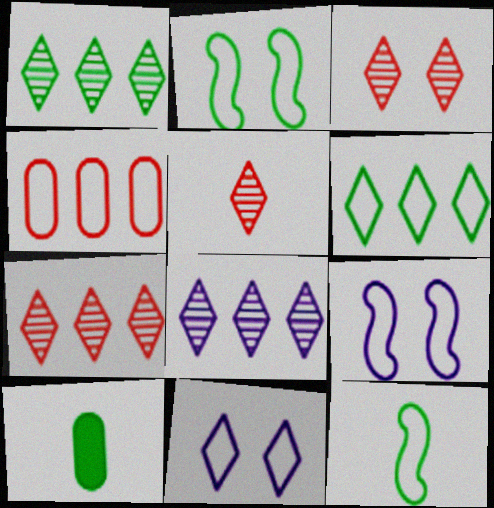[[1, 2, 10], 
[1, 7, 8], 
[3, 5, 7], 
[4, 11, 12], 
[7, 9, 10]]